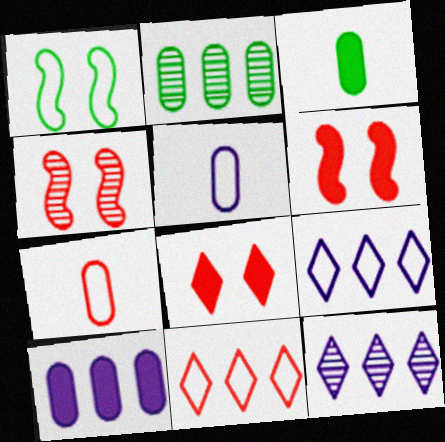[[1, 5, 11], 
[1, 7, 9], 
[3, 4, 9]]